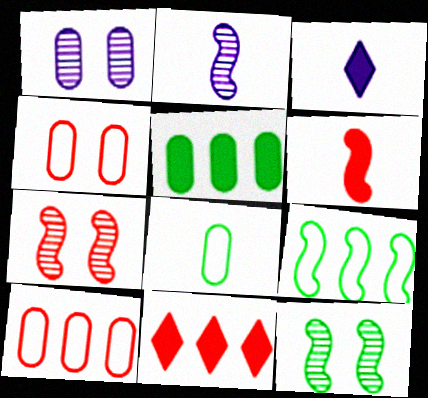[[3, 10, 12]]